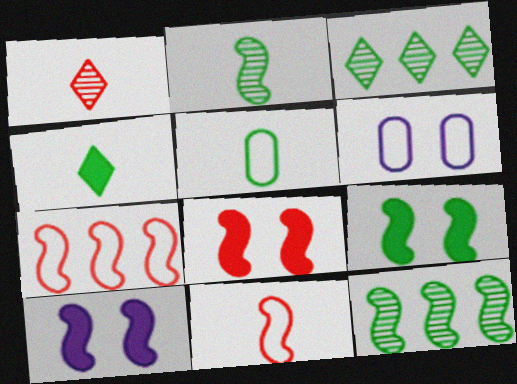[[2, 4, 5], 
[2, 7, 10], 
[3, 5, 9], 
[8, 9, 10], 
[10, 11, 12]]